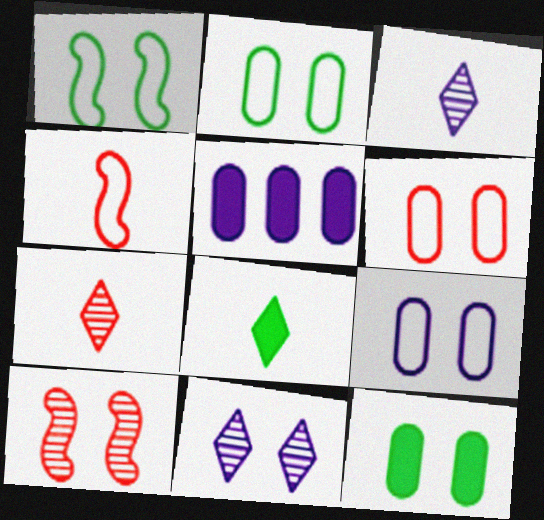[[1, 5, 7], 
[2, 6, 9]]